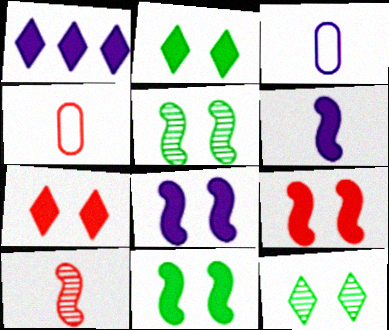[[1, 4, 5], 
[8, 9, 11]]